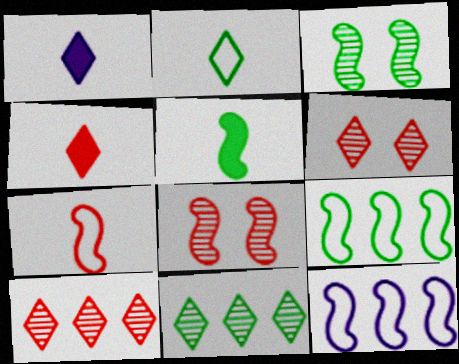[[3, 5, 9], 
[5, 8, 12]]